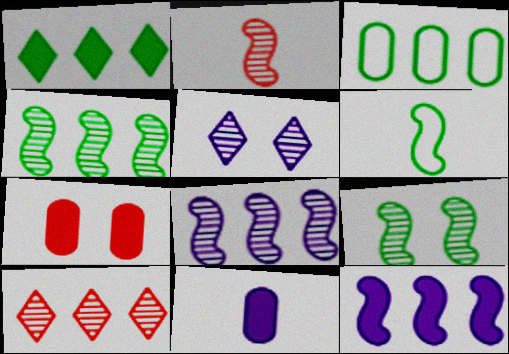[[1, 3, 4], 
[2, 8, 9], 
[3, 10, 12]]